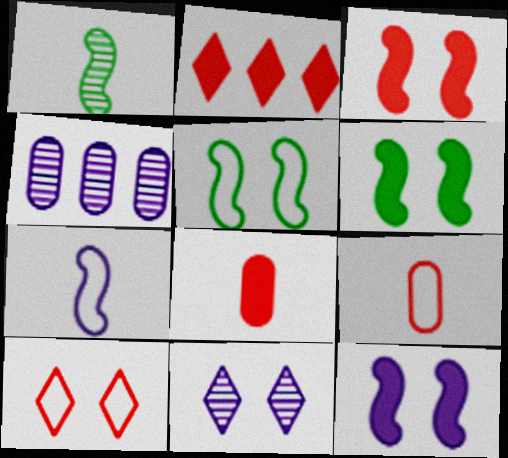[[2, 3, 8], 
[3, 6, 12]]